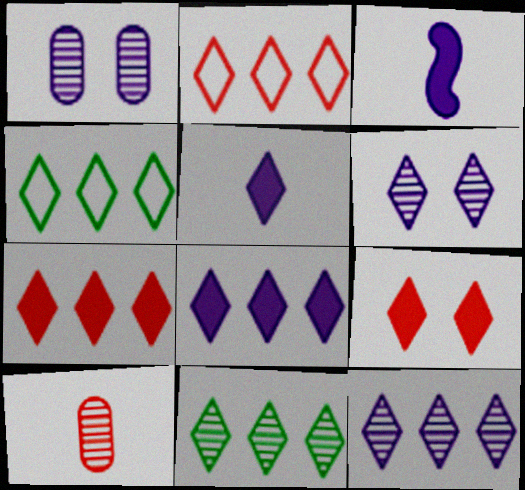[[2, 8, 11], 
[4, 7, 12]]